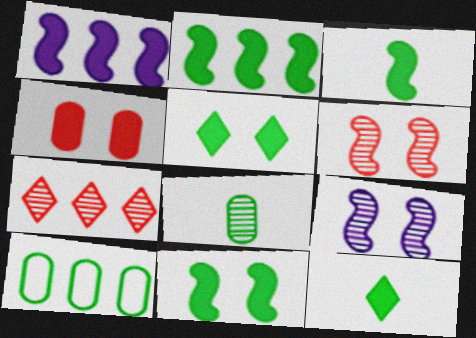[[1, 4, 12], 
[1, 7, 10], 
[2, 3, 11], 
[7, 8, 9]]